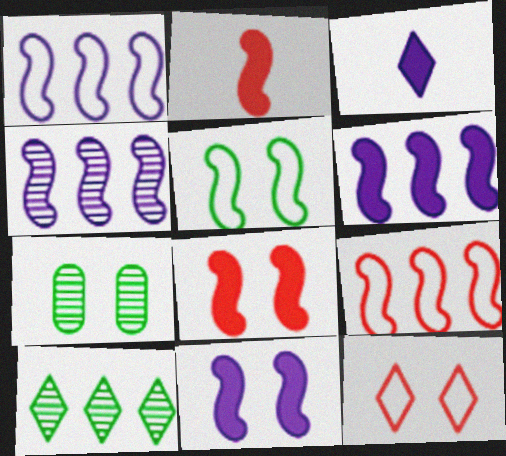[[1, 4, 6], 
[2, 4, 5], 
[3, 7, 9], 
[3, 10, 12], 
[7, 11, 12]]